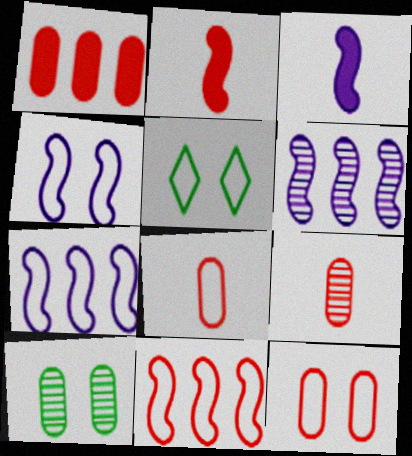[[1, 9, 12], 
[3, 4, 6], 
[4, 5, 12], 
[5, 7, 8]]